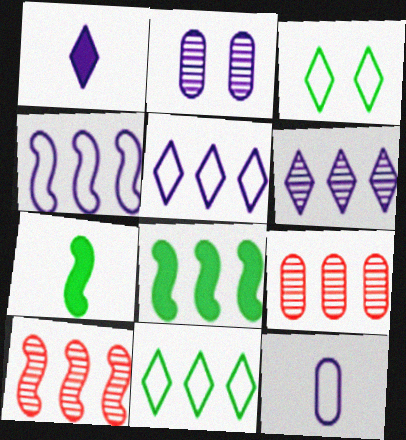[[1, 2, 4], 
[4, 8, 10], 
[5, 8, 9]]